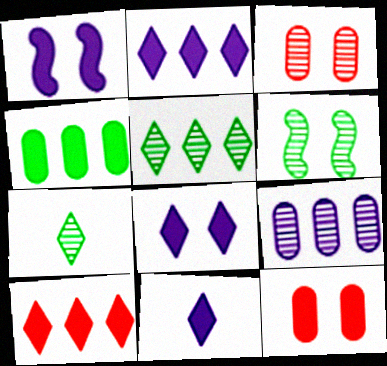[[2, 8, 11]]